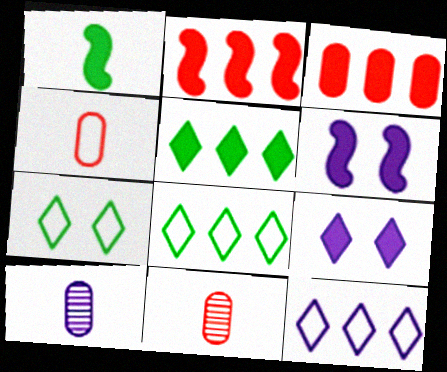[[1, 2, 6], 
[1, 3, 9], 
[2, 7, 10], 
[6, 8, 11], 
[6, 10, 12]]